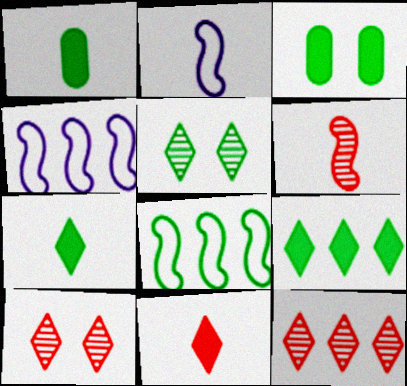[[1, 4, 10], 
[1, 5, 8], 
[2, 3, 12]]